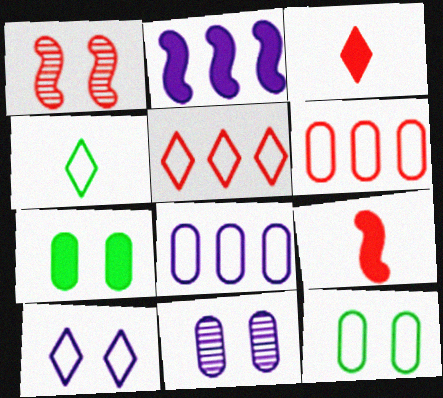[[1, 3, 6], 
[1, 7, 10], 
[2, 3, 7], 
[4, 5, 10]]